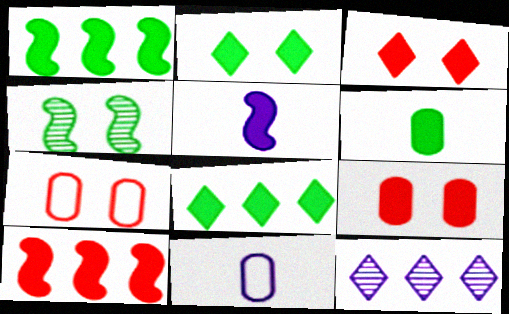[[1, 2, 6], 
[5, 8, 9]]